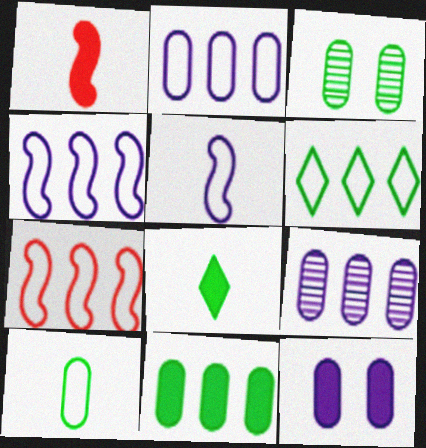[[2, 6, 7], 
[3, 10, 11]]